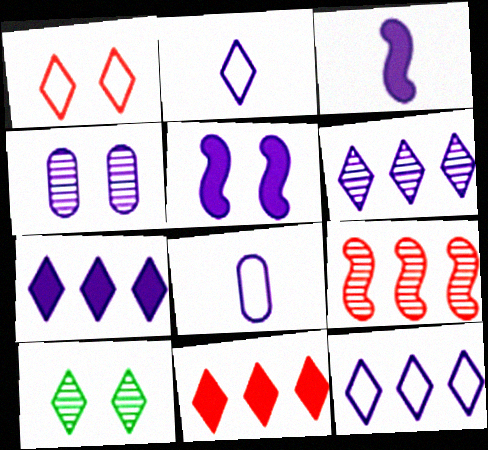[[2, 10, 11], 
[3, 4, 12], 
[5, 6, 8], 
[6, 7, 12]]